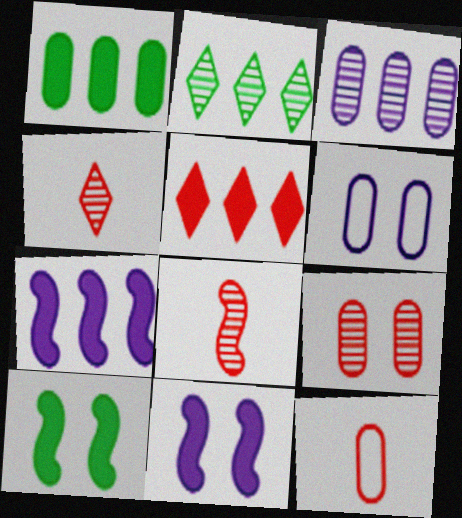[[1, 5, 7], 
[2, 11, 12]]